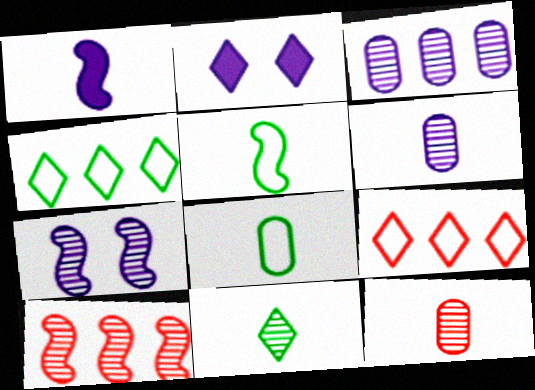[[2, 8, 10], 
[2, 9, 11]]